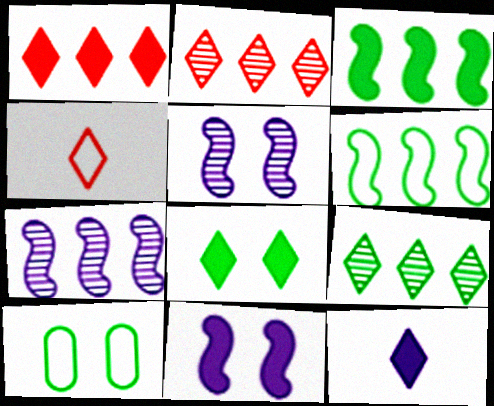[[1, 8, 12]]